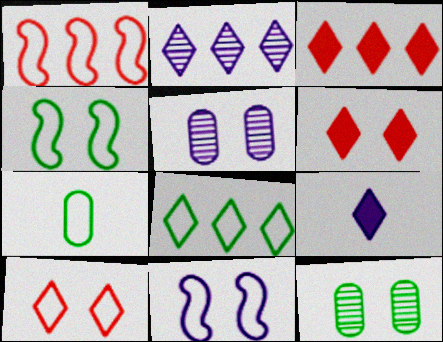[[1, 9, 12], 
[2, 3, 8], 
[4, 5, 6], 
[4, 7, 8], 
[6, 11, 12]]